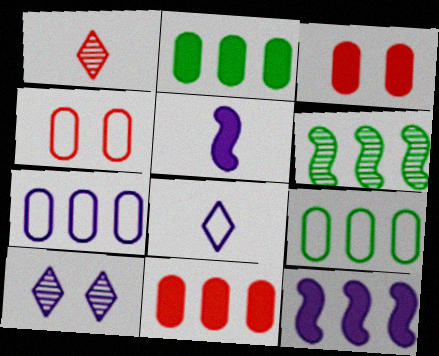[[3, 6, 8], 
[5, 7, 10]]